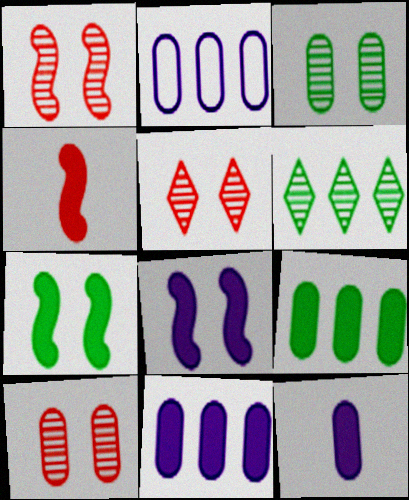[[1, 5, 10]]